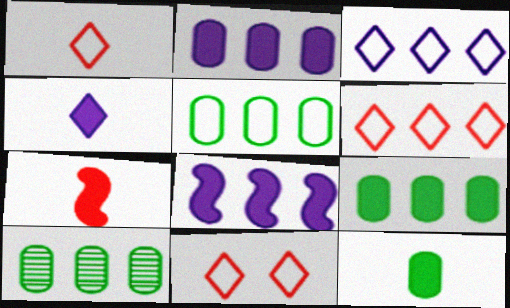[[1, 6, 11], 
[4, 7, 12], 
[5, 9, 10], 
[6, 8, 10]]